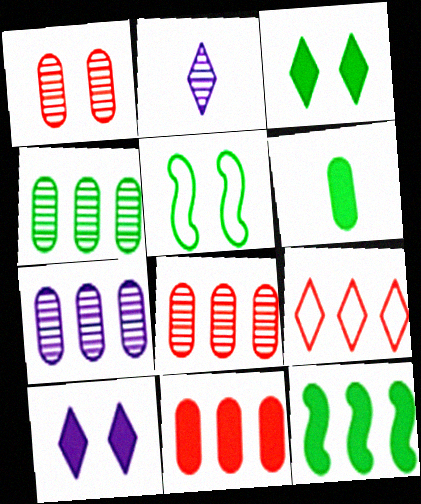[[1, 5, 10], 
[2, 3, 9], 
[2, 5, 11], 
[3, 6, 12], 
[4, 7, 8], 
[7, 9, 12]]